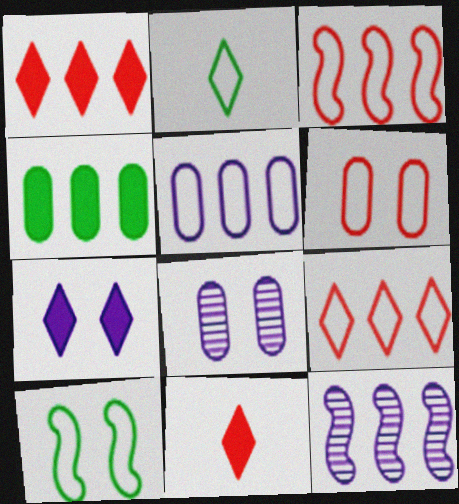[[4, 9, 12]]